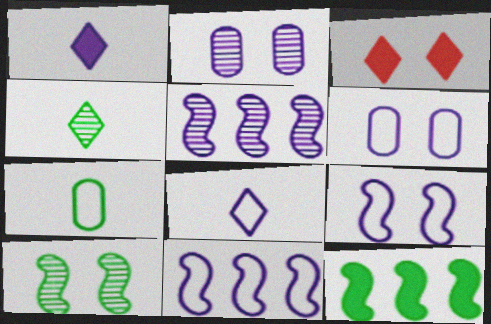[[1, 2, 11], 
[1, 5, 6], 
[3, 5, 7], 
[3, 6, 10], 
[6, 8, 11]]